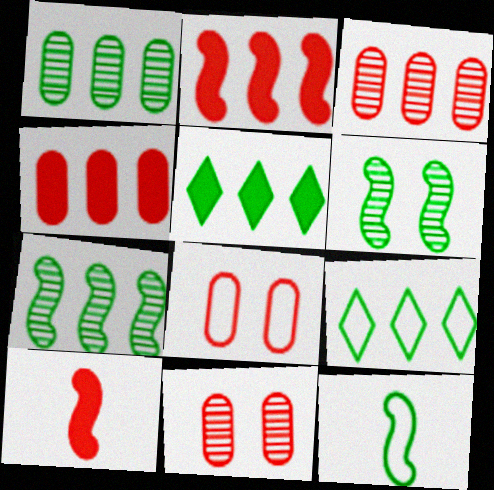[]